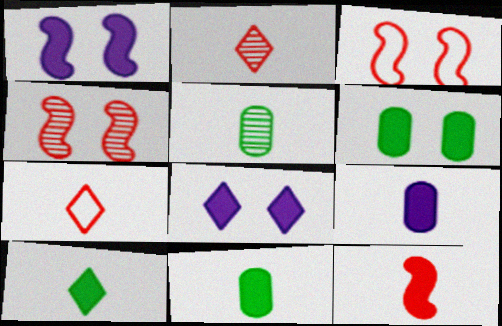[[9, 10, 12]]